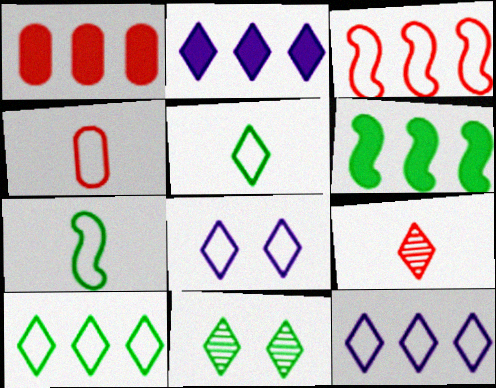[[1, 2, 6]]